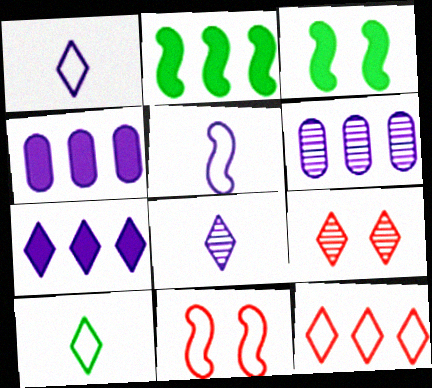[[2, 6, 12], 
[7, 9, 10]]